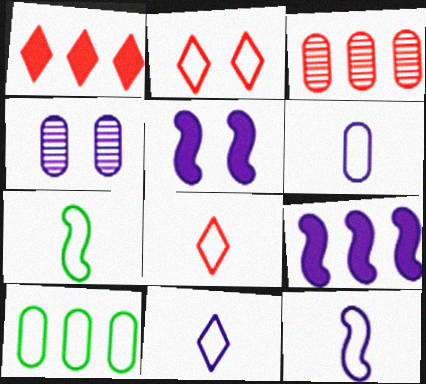[[1, 4, 7], 
[2, 10, 12], 
[4, 9, 11], 
[6, 7, 8], 
[6, 11, 12]]